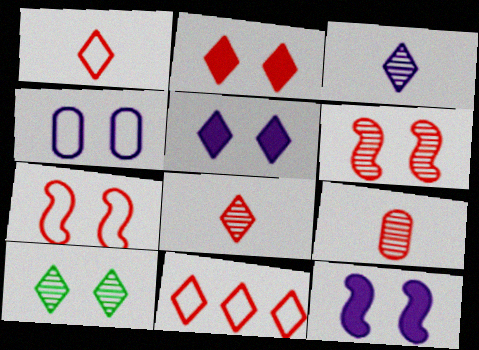[[2, 8, 11]]